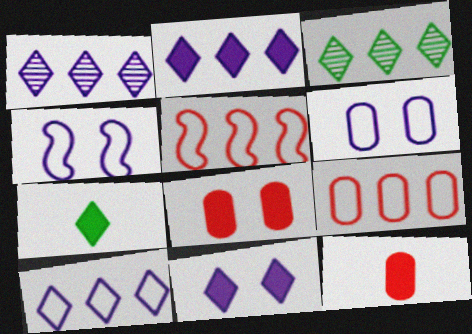[[1, 2, 10], 
[3, 4, 12]]